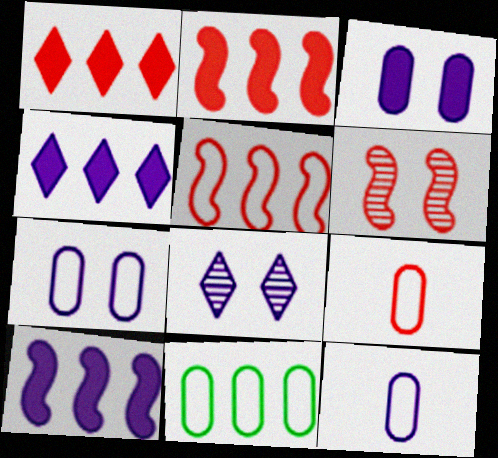[[1, 6, 9], 
[7, 9, 11], 
[8, 10, 12]]